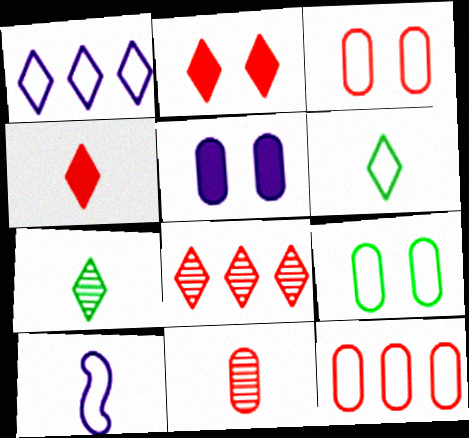[[1, 2, 7]]